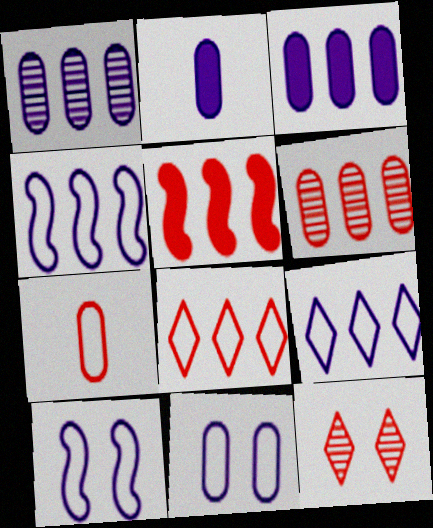[[1, 2, 11], 
[5, 6, 8], 
[5, 7, 12]]